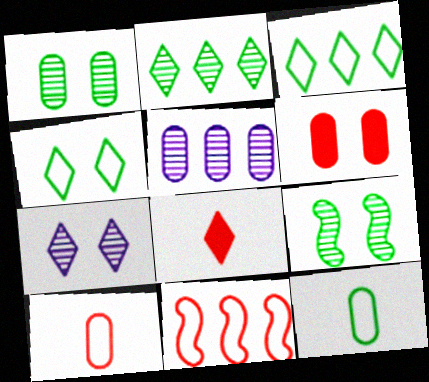[[3, 7, 8], 
[5, 6, 12]]